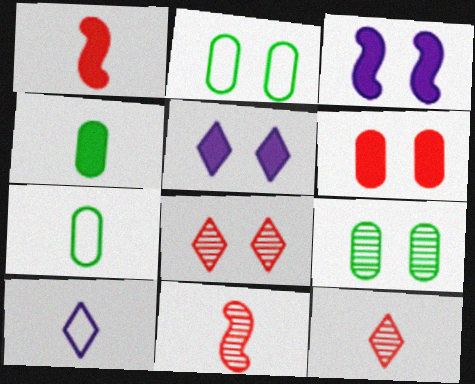[[2, 3, 8], 
[4, 10, 11]]